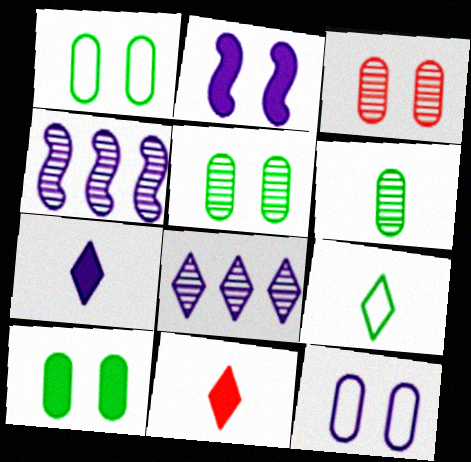[[1, 4, 11], 
[1, 5, 10], 
[3, 10, 12], 
[4, 7, 12]]